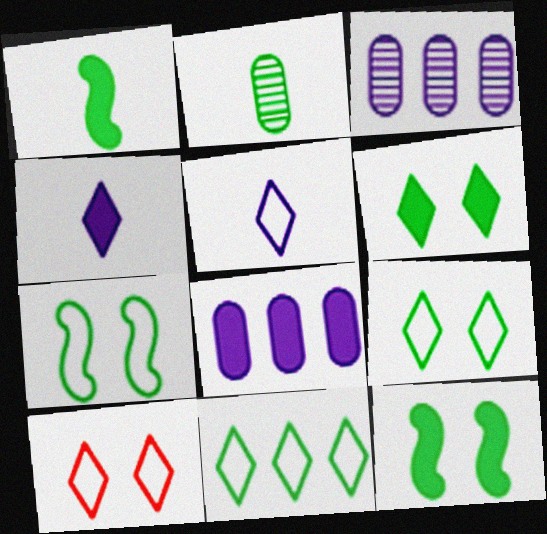[[1, 3, 10], 
[2, 11, 12], 
[5, 10, 11]]